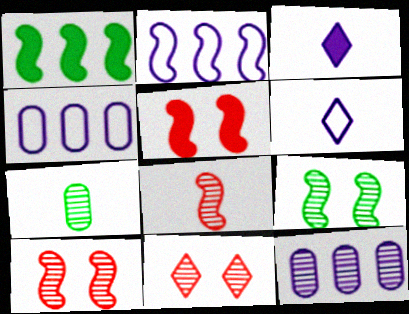[]